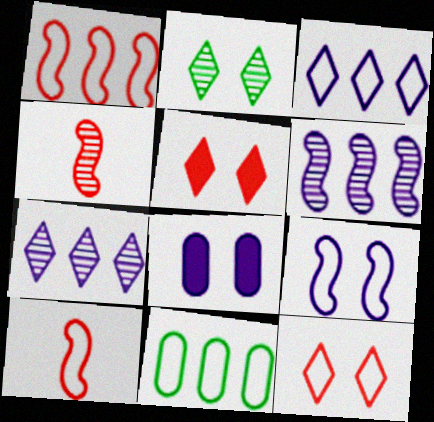[[1, 3, 11]]